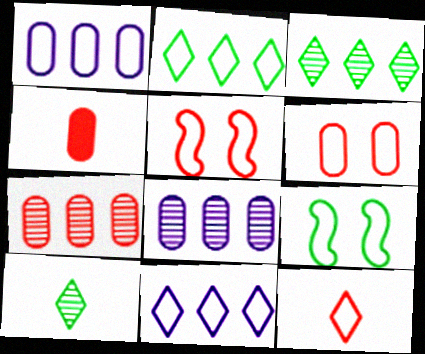[[1, 9, 12], 
[4, 6, 7]]